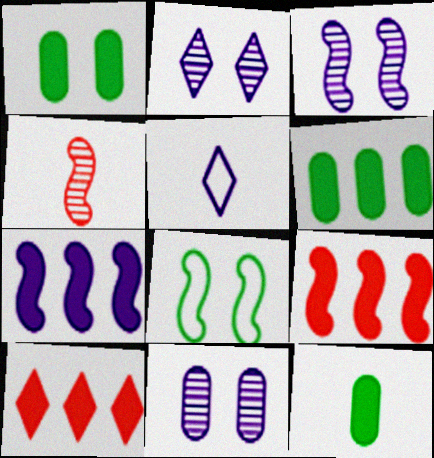[[1, 6, 12], 
[2, 3, 11], 
[4, 5, 12], 
[4, 7, 8], 
[5, 7, 11], 
[6, 7, 10]]